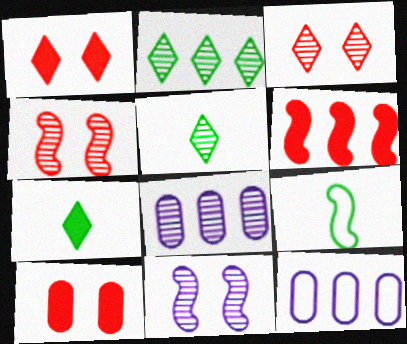[[1, 8, 9], 
[2, 6, 12], 
[4, 5, 8], 
[4, 7, 12], 
[6, 9, 11]]